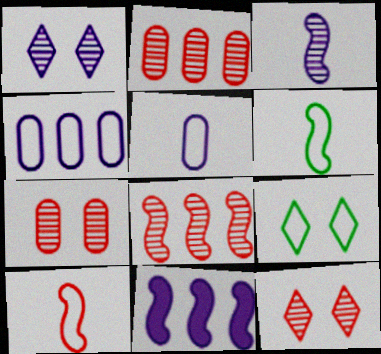[[1, 5, 11], 
[4, 9, 10]]